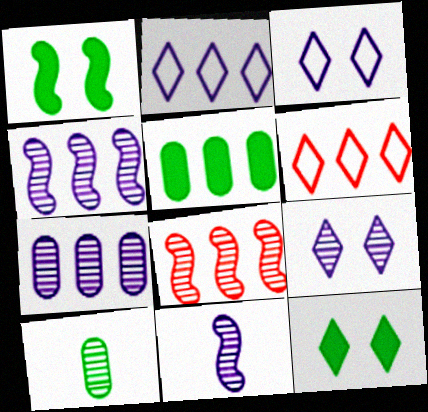[[2, 5, 8], 
[4, 5, 6], 
[7, 9, 11], 
[8, 9, 10]]